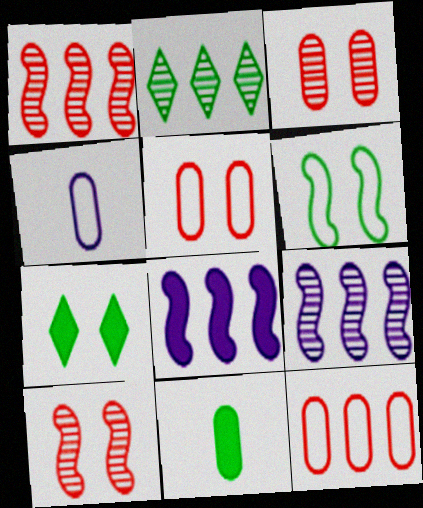[[1, 4, 7], 
[2, 6, 11], 
[2, 8, 12]]